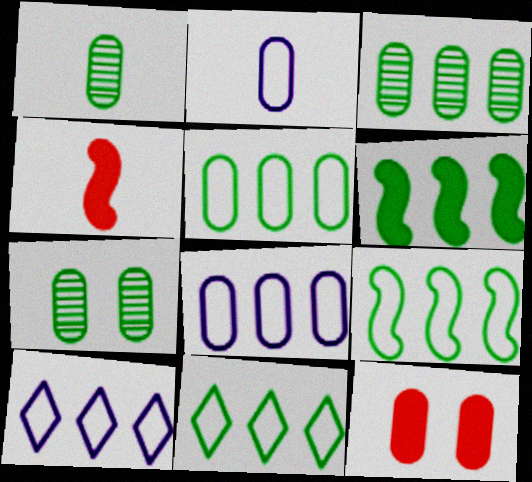[[1, 3, 7], 
[1, 8, 12], 
[2, 3, 12], 
[3, 6, 11], 
[4, 7, 10], 
[5, 9, 11]]